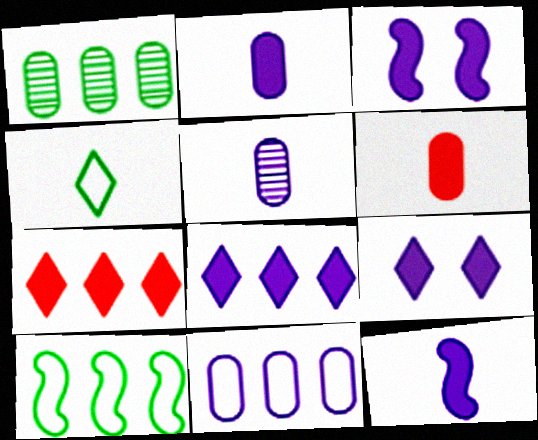[[2, 3, 8]]